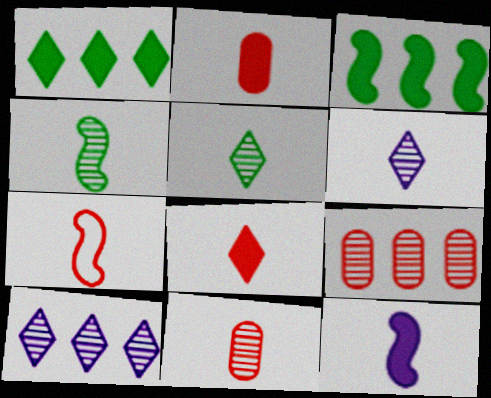[[4, 6, 11], 
[4, 7, 12], 
[7, 8, 11]]